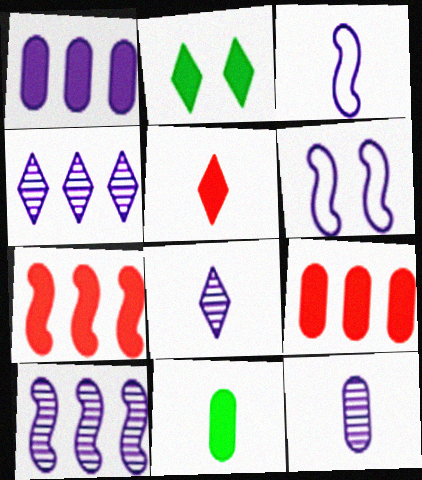[[1, 6, 8]]